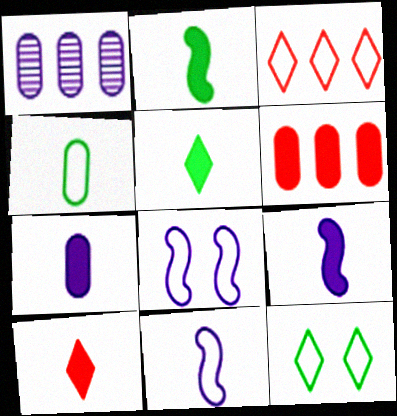[[2, 7, 10], 
[3, 4, 8]]